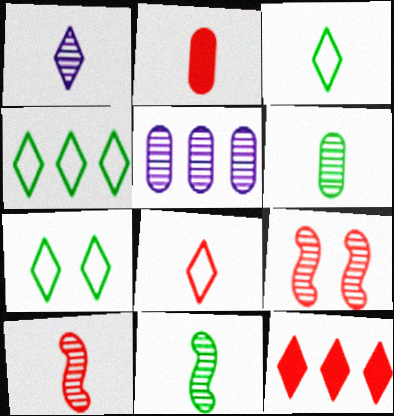[[1, 6, 10], 
[1, 7, 12], 
[2, 8, 10], 
[3, 4, 7]]